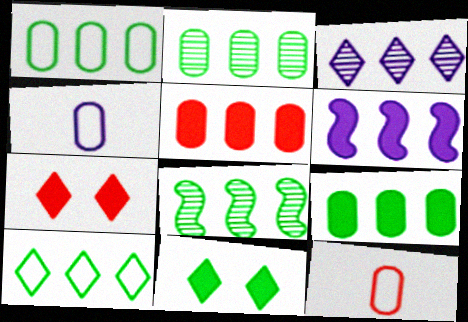[[1, 2, 9], 
[4, 7, 8], 
[8, 9, 10]]